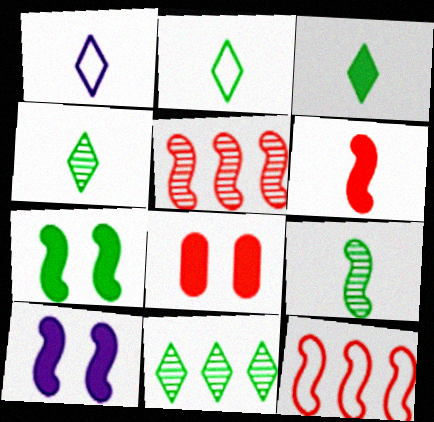[[2, 3, 4], 
[9, 10, 12]]